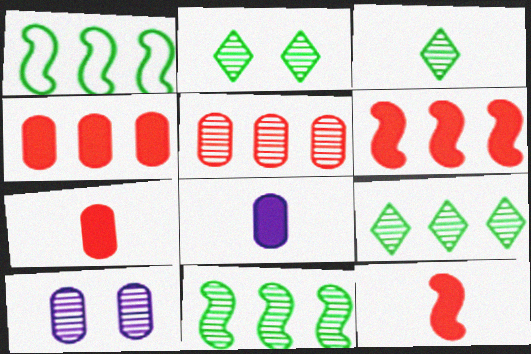[[2, 3, 9]]